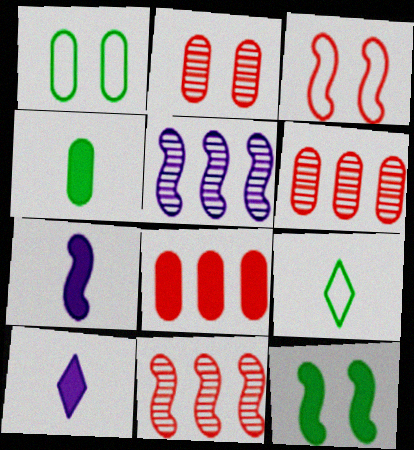[[1, 10, 11], 
[8, 10, 12]]